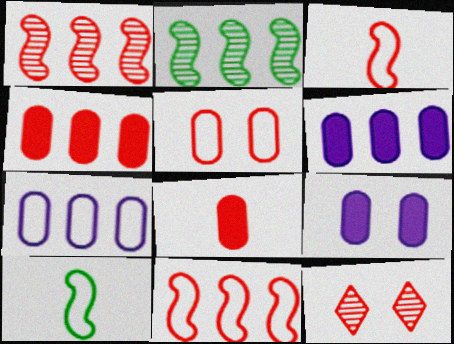[[3, 4, 12], 
[6, 10, 12], 
[8, 11, 12]]